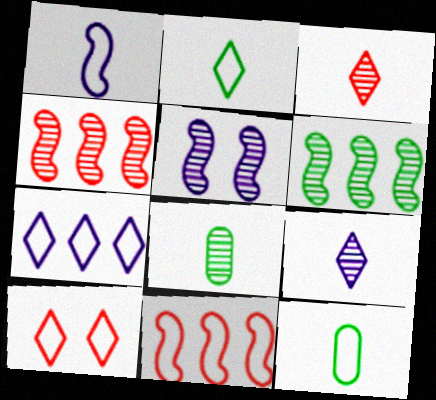[[2, 7, 10]]